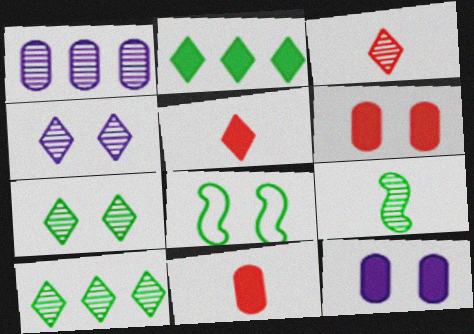[[1, 5, 8], 
[3, 4, 10], 
[4, 6, 8]]